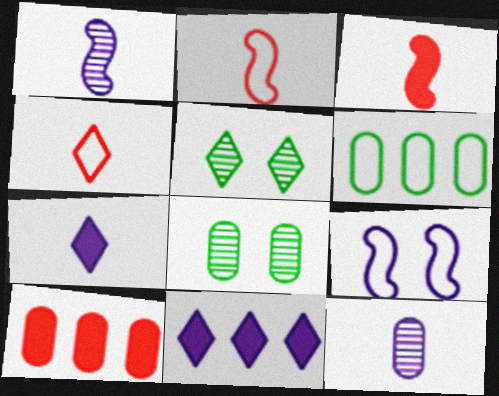[[2, 8, 11], 
[4, 5, 11], 
[4, 6, 9], 
[9, 11, 12]]